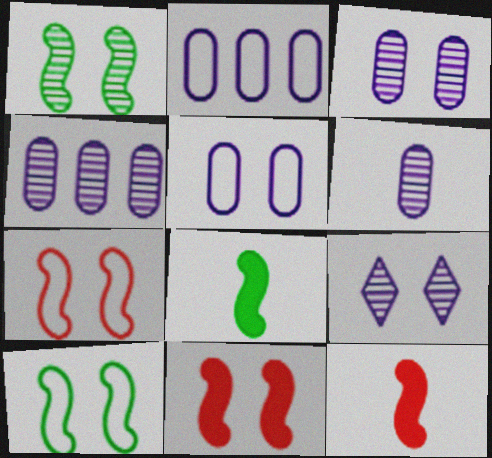[[3, 4, 6]]